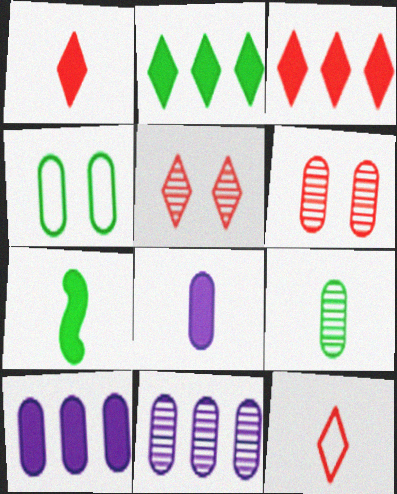[[1, 7, 8], 
[3, 5, 12], 
[6, 9, 11]]